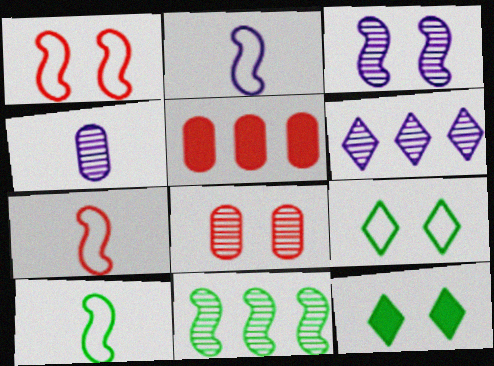[[2, 7, 10], 
[3, 4, 6]]